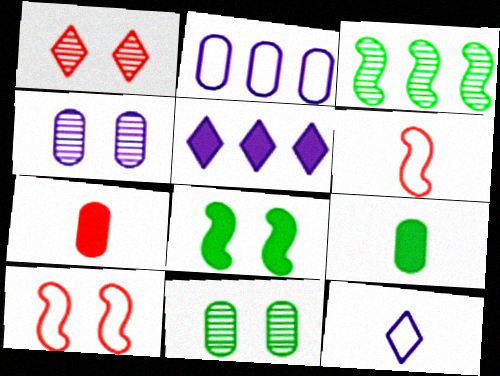[[2, 7, 11], 
[5, 6, 11], 
[5, 7, 8]]